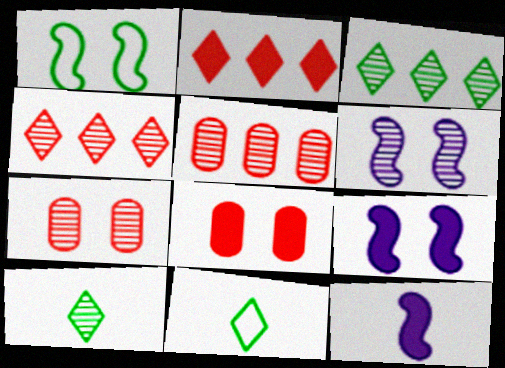[[5, 6, 10], 
[5, 9, 11]]